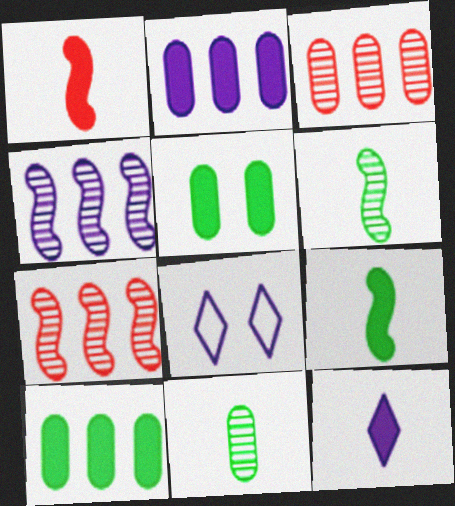[[3, 8, 9]]